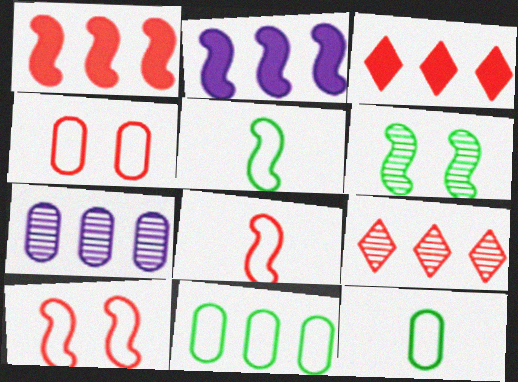[[2, 6, 8], 
[2, 9, 11]]